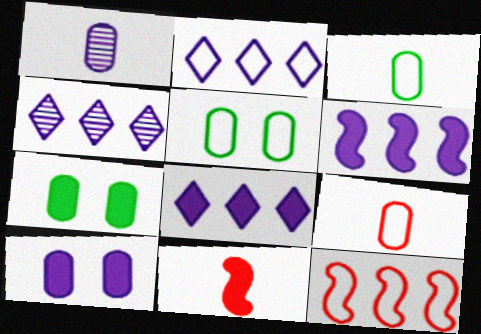[[2, 4, 8], 
[4, 5, 11], 
[7, 8, 11]]